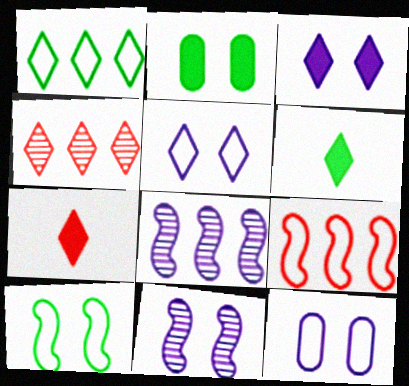[[3, 11, 12], 
[4, 5, 6]]